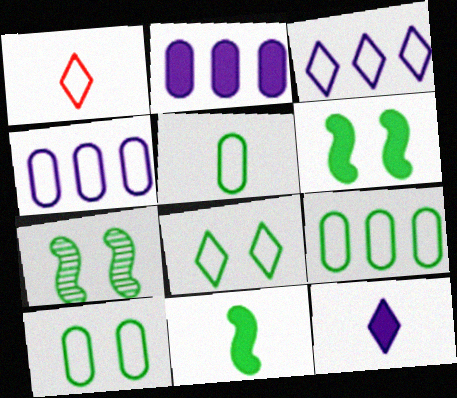[[1, 2, 7], 
[1, 3, 8], 
[5, 9, 10]]